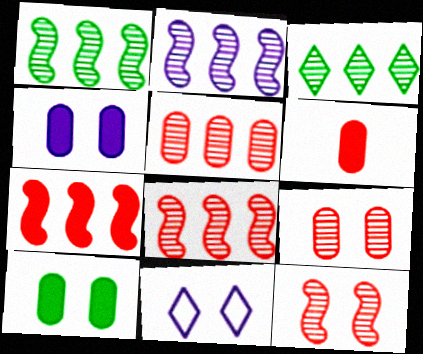[[1, 2, 8], 
[1, 6, 11], 
[2, 3, 5], 
[10, 11, 12]]